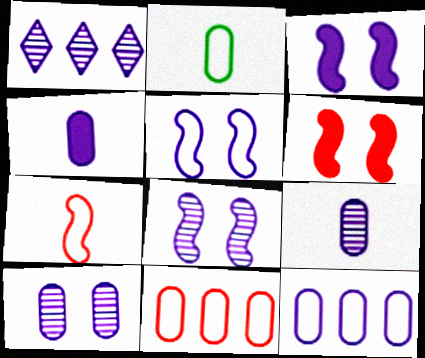[[1, 2, 6], 
[1, 4, 5], 
[1, 8, 9], 
[3, 5, 8], 
[4, 10, 12]]